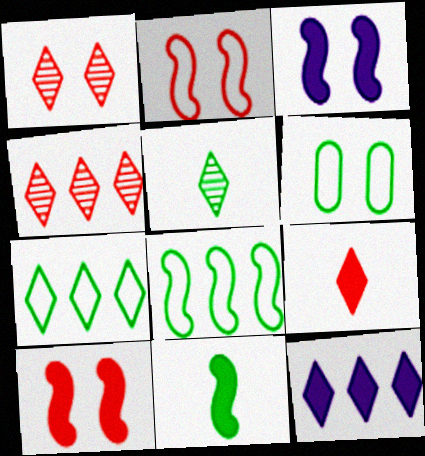[[1, 3, 6], 
[4, 7, 12]]